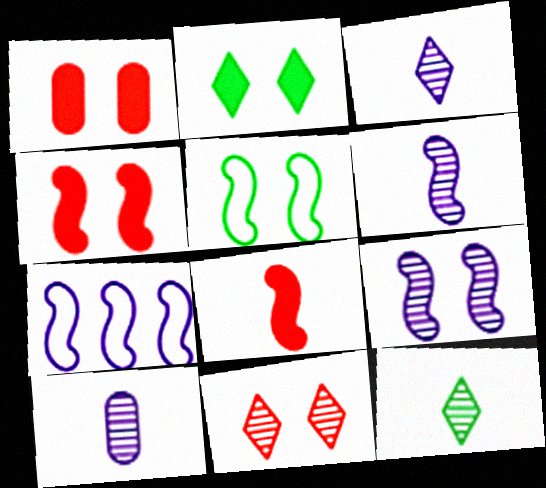[[1, 7, 12], 
[3, 6, 10], 
[4, 5, 9]]